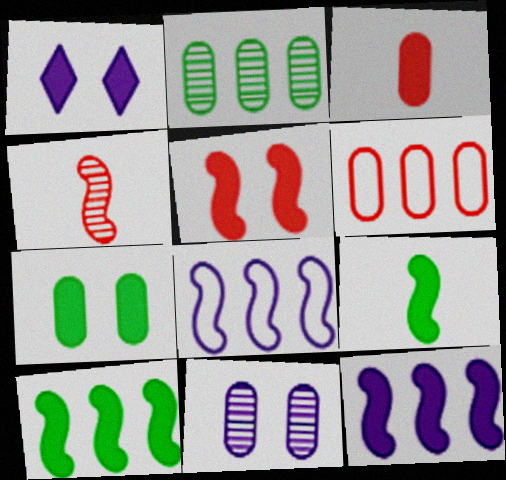[[1, 3, 10], 
[1, 5, 7], 
[5, 9, 12]]